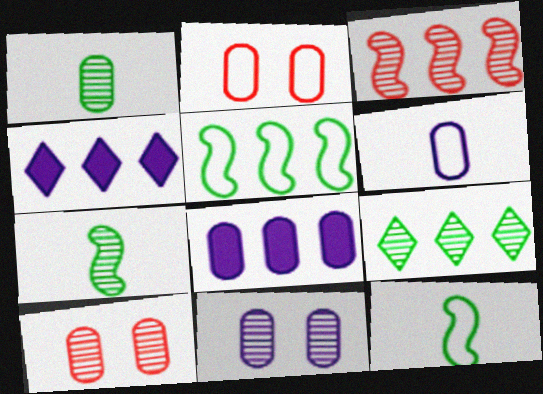[[1, 2, 8], 
[2, 4, 7], 
[4, 10, 12], 
[6, 8, 11]]